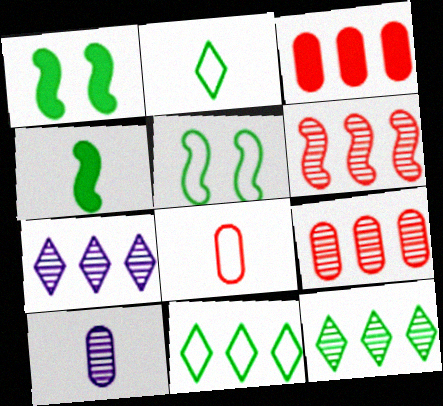[[1, 7, 8]]